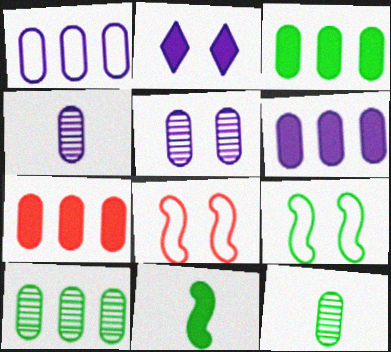[[1, 7, 10], 
[2, 7, 11], 
[3, 6, 7]]